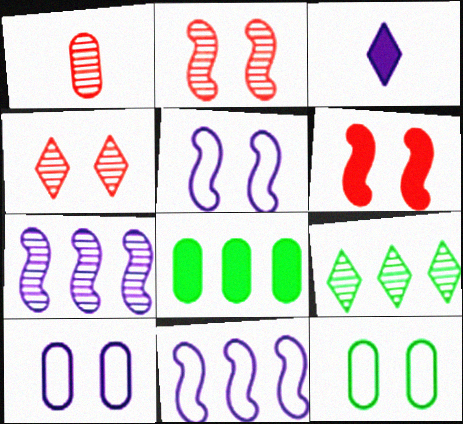[[1, 8, 10], 
[3, 6, 8], 
[3, 7, 10]]